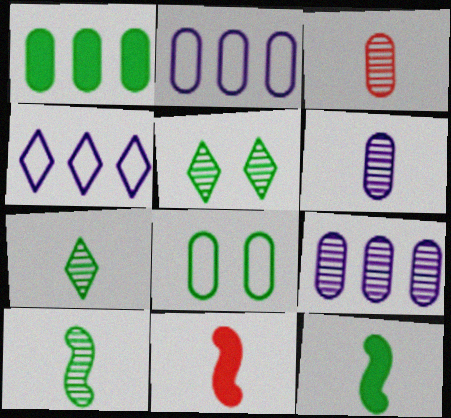[[2, 5, 11]]